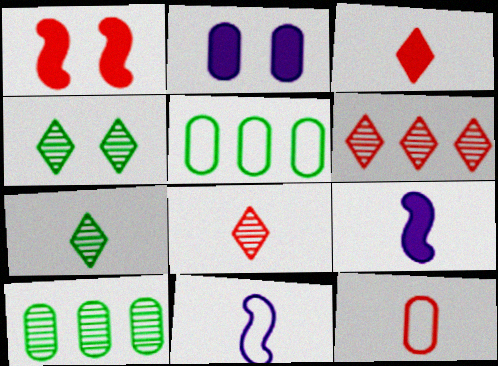[[1, 6, 12], 
[2, 10, 12], 
[7, 9, 12]]